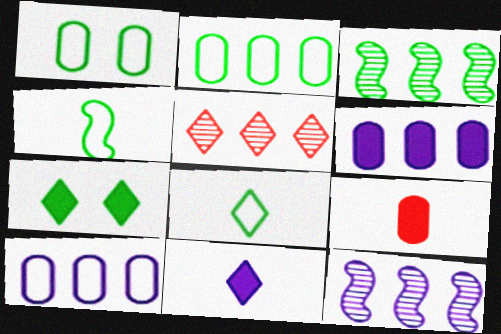[]